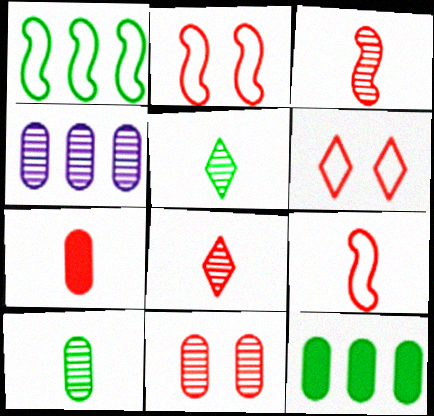[[4, 10, 11], 
[7, 8, 9]]